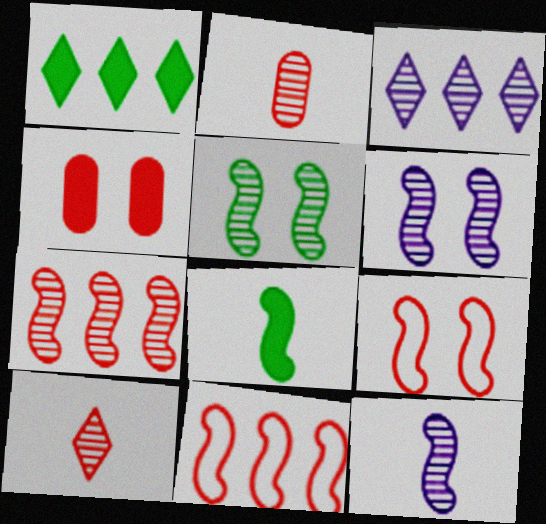[[2, 3, 5], 
[4, 10, 11], 
[5, 7, 12], 
[6, 8, 11]]